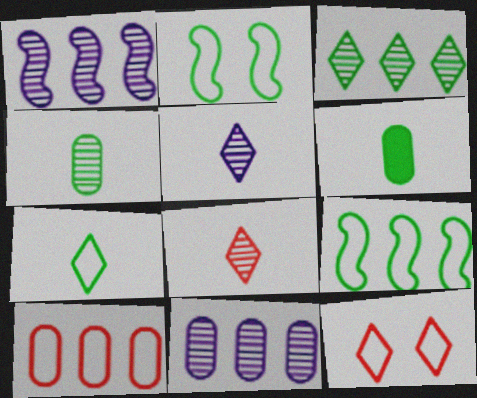[[1, 6, 12], 
[2, 3, 6]]